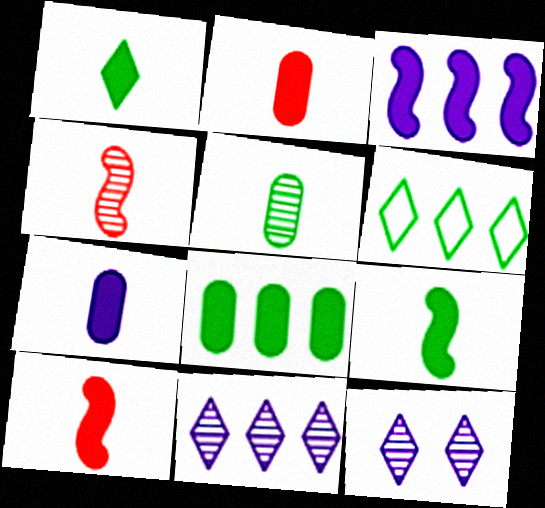[[1, 7, 10]]